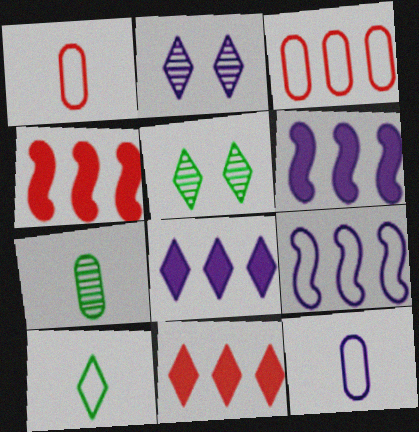[[1, 5, 6], 
[2, 6, 12], 
[2, 10, 11], 
[4, 5, 12]]